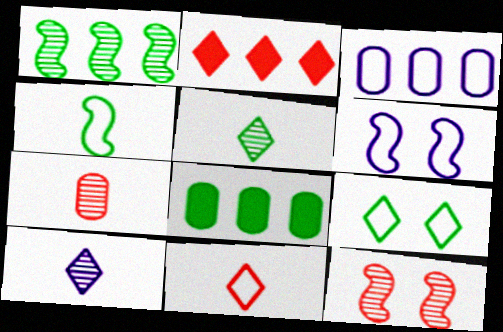[[1, 2, 3], 
[2, 9, 10]]